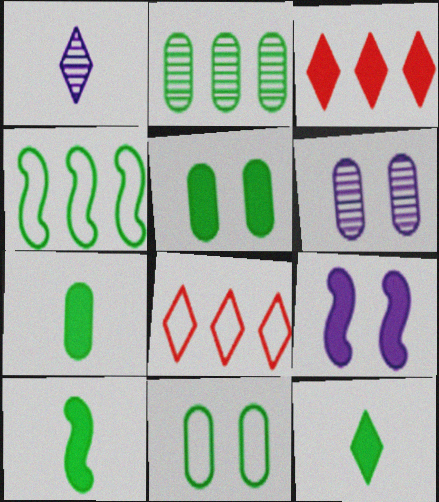[[2, 7, 11], 
[3, 7, 9], 
[6, 8, 10], 
[7, 10, 12]]